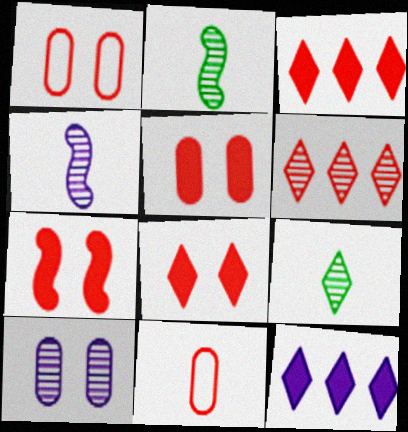[[1, 2, 12], 
[2, 6, 10], 
[5, 7, 8], 
[6, 7, 11]]